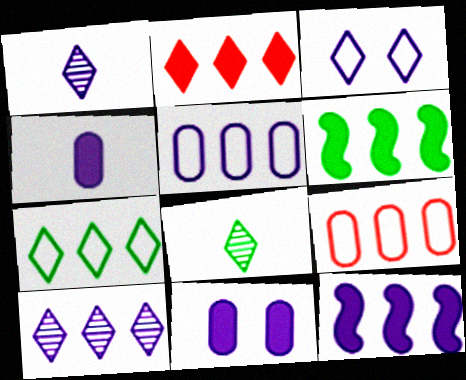[[2, 3, 8], 
[2, 7, 10], 
[5, 10, 12], 
[6, 9, 10]]